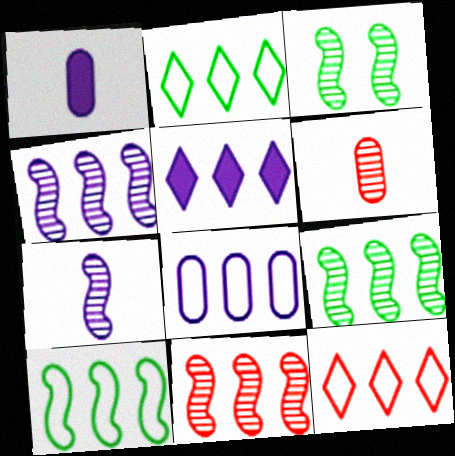[[1, 3, 12], 
[3, 7, 11], 
[4, 5, 8], 
[4, 9, 11], 
[8, 10, 12]]